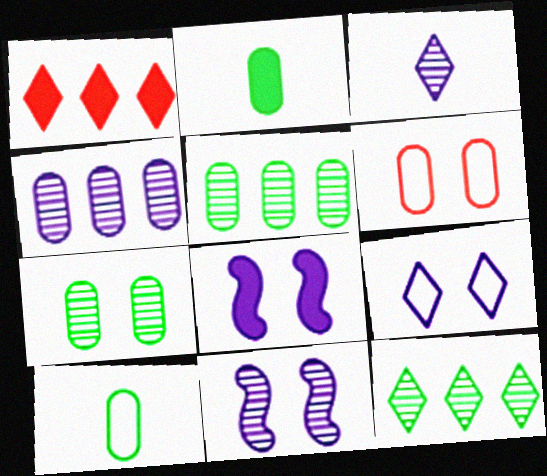[[1, 2, 8], 
[1, 10, 11], 
[2, 4, 6], 
[3, 4, 11]]